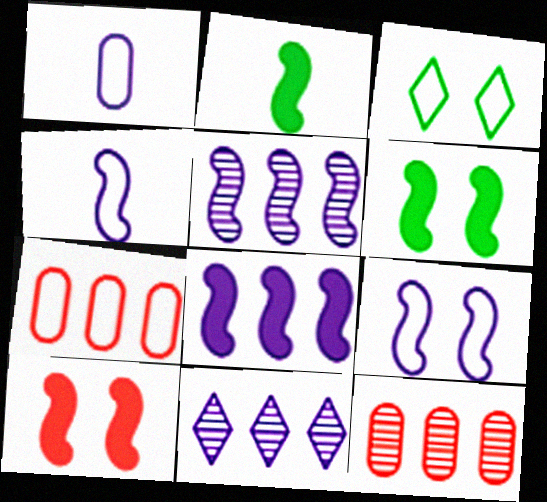[[2, 8, 10], 
[3, 4, 7]]